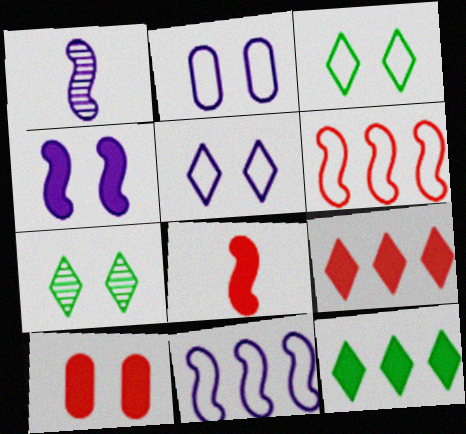[[1, 4, 11], 
[8, 9, 10]]